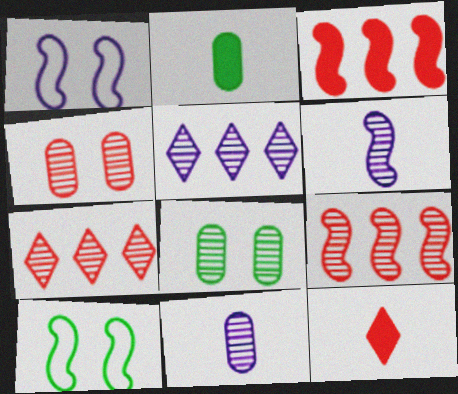[[1, 2, 7], 
[3, 6, 10], 
[6, 7, 8]]